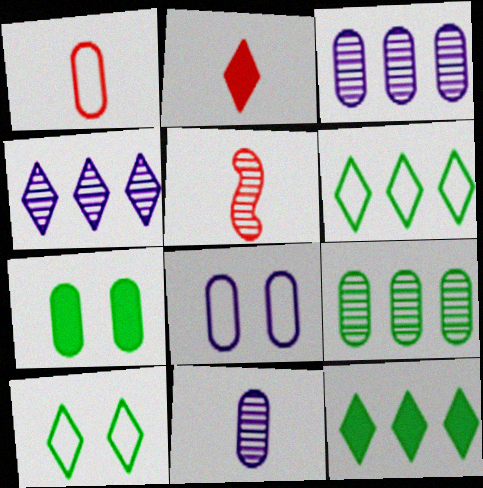[[1, 2, 5], 
[1, 3, 7], 
[2, 4, 10], 
[5, 8, 12]]